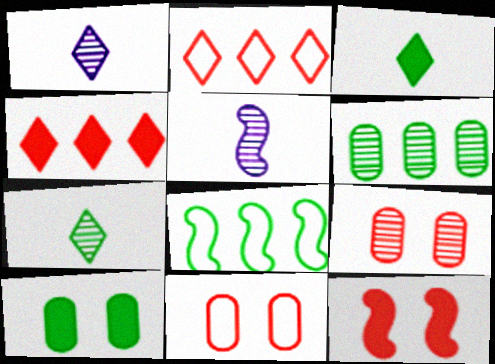[[2, 5, 10], 
[5, 8, 12], 
[7, 8, 10]]